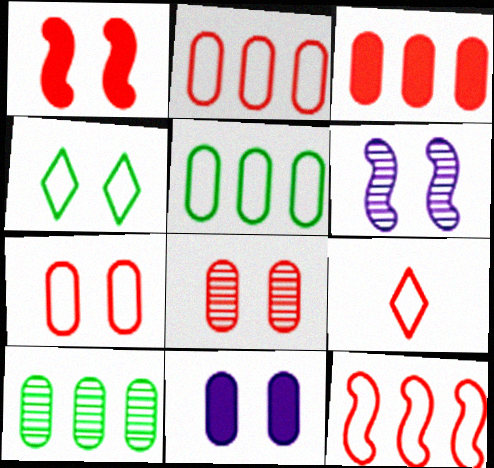[[7, 9, 12]]